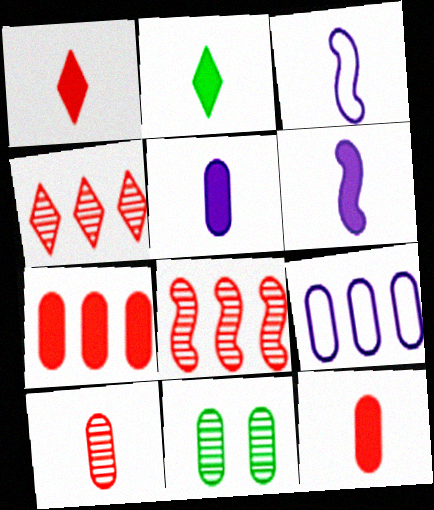[[2, 3, 10], 
[2, 6, 12], 
[9, 11, 12]]